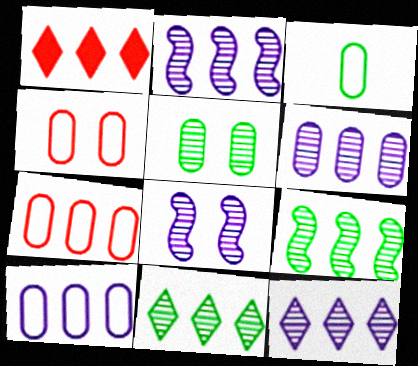[[1, 3, 8], 
[1, 9, 10], 
[2, 6, 12], 
[3, 4, 10]]